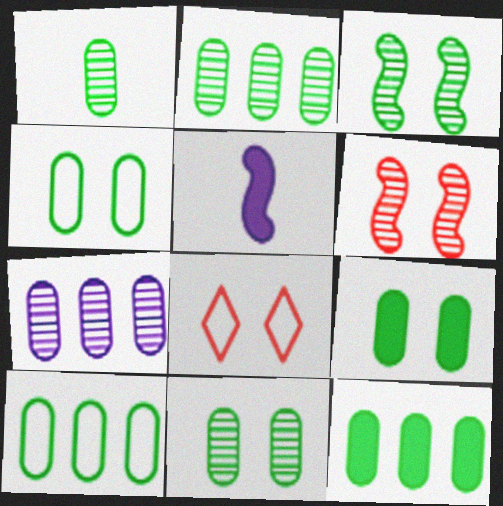[[1, 2, 11], 
[1, 4, 12], 
[1, 9, 10], 
[2, 5, 8], 
[2, 10, 12], 
[4, 9, 11]]